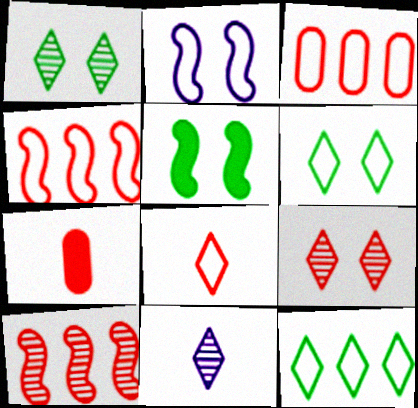[[3, 5, 11], 
[4, 7, 9]]